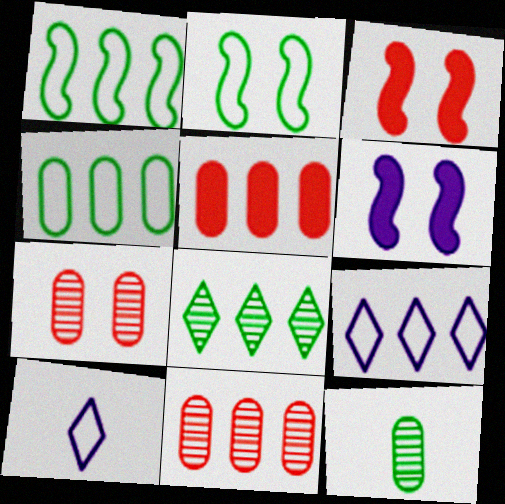[[3, 9, 12]]